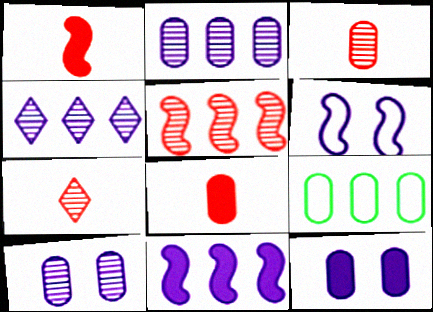[[3, 9, 12], 
[8, 9, 10]]